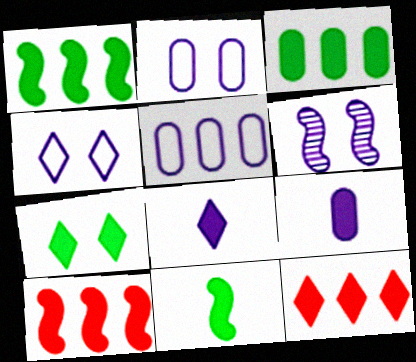[[3, 7, 11], 
[5, 6, 8], 
[7, 8, 12], 
[7, 9, 10]]